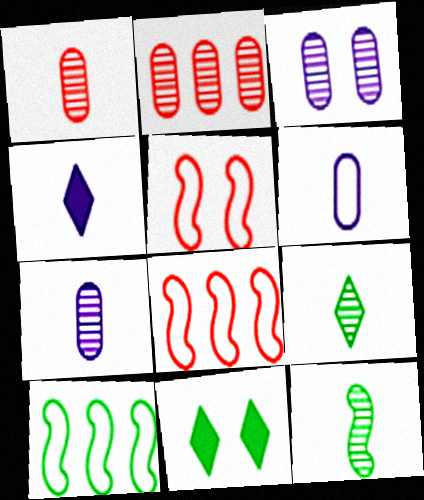[[3, 5, 11], 
[7, 8, 11]]